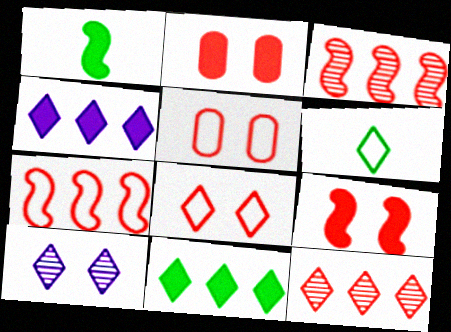[[1, 2, 4]]